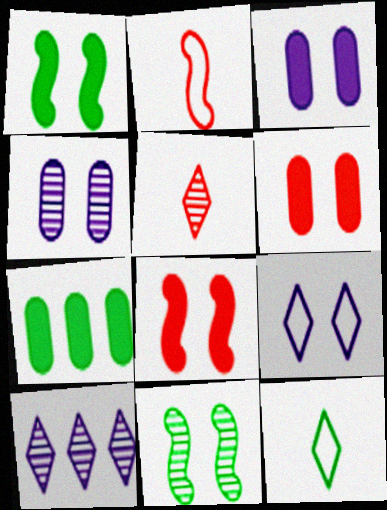[[6, 9, 11], 
[7, 11, 12]]